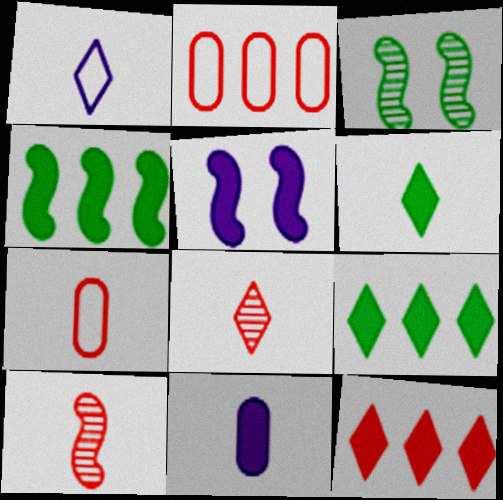[[1, 6, 8]]